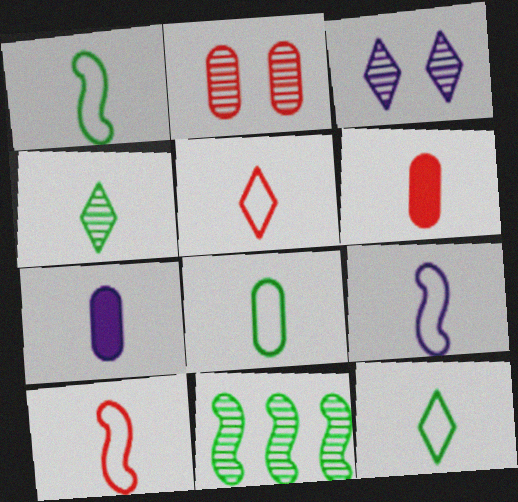[[1, 8, 12], 
[1, 9, 10], 
[4, 6, 9], 
[4, 7, 10], 
[5, 8, 9]]